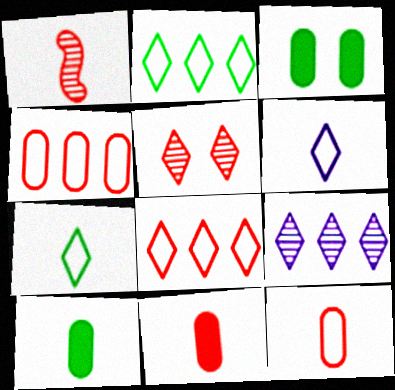[[1, 6, 10]]